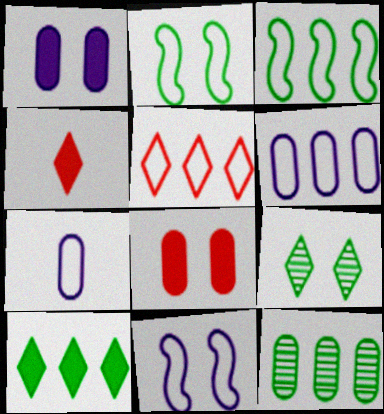[[2, 5, 7], 
[3, 5, 6], 
[3, 10, 12], 
[4, 11, 12], 
[7, 8, 12], 
[8, 9, 11]]